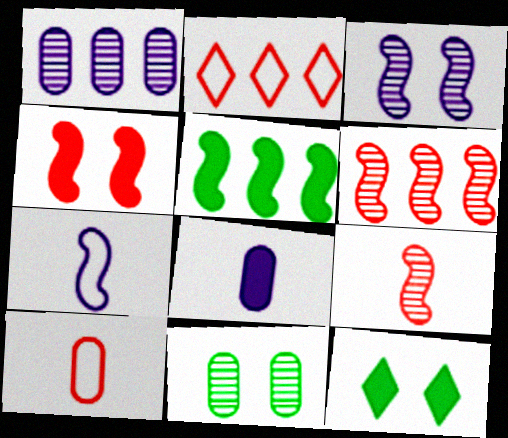[[1, 2, 5]]